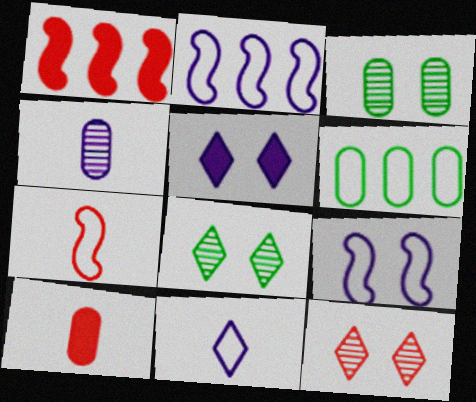[[1, 3, 11], 
[2, 4, 5], 
[2, 8, 10]]